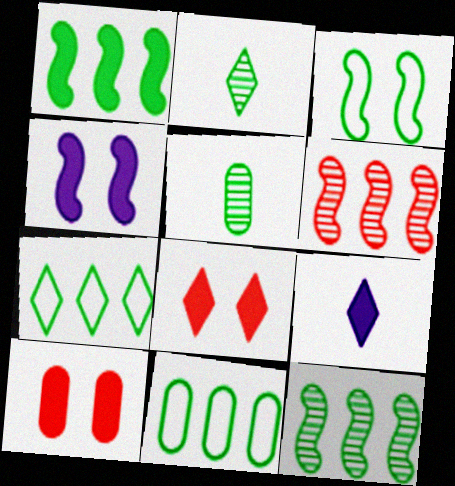[[1, 9, 10]]